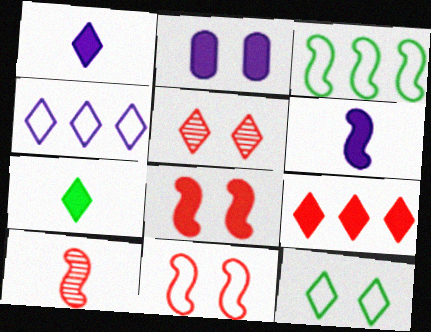[[4, 5, 7]]